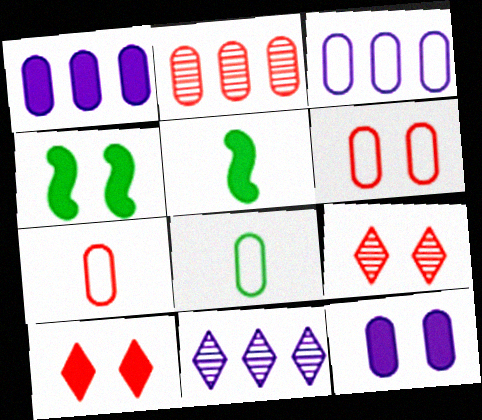[[1, 5, 10], 
[2, 8, 12], 
[3, 5, 9], 
[3, 6, 8], 
[4, 7, 11], 
[4, 10, 12], 
[5, 6, 11]]